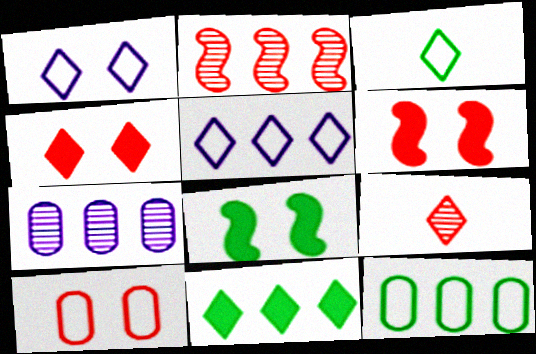[[1, 9, 11], 
[3, 6, 7]]